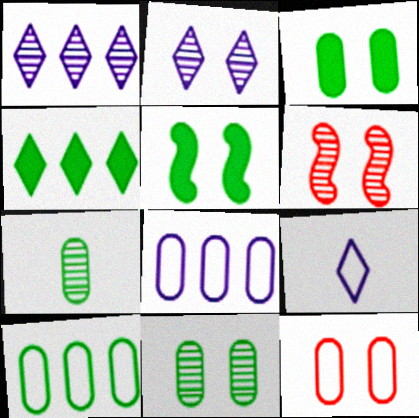[[1, 6, 7], 
[2, 5, 12], 
[2, 6, 11], 
[3, 7, 10]]